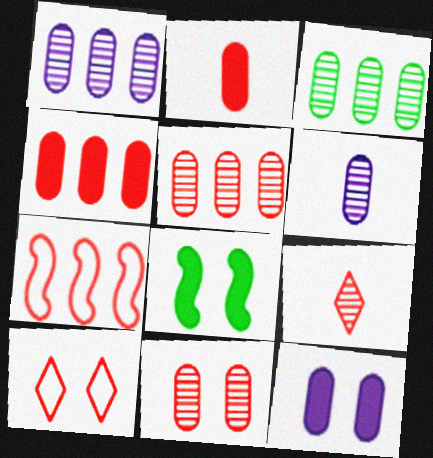[[1, 3, 5], 
[3, 6, 11]]